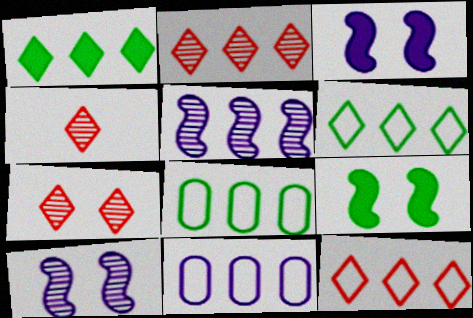[[2, 4, 7], 
[3, 4, 8], 
[4, 9, 11]]